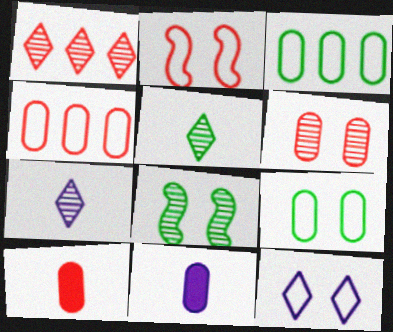[[1, 2, 10], 
[2, 9, 12], 
[3, 6, 11], 
[4, 6, 10]]